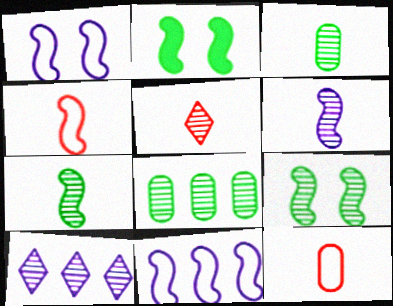[[2, 10, 12], 
[3, 5, 6]]